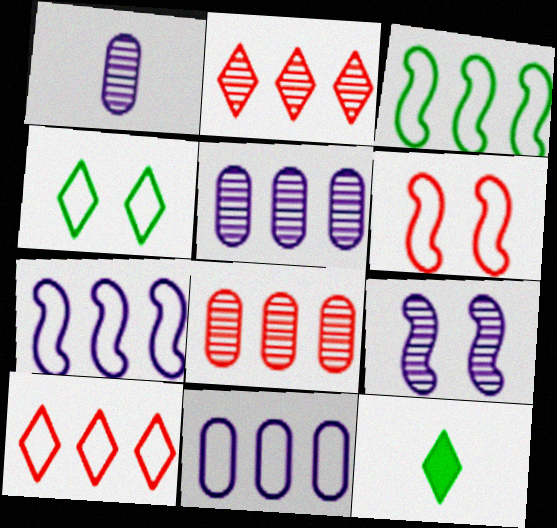[[3, 10, 11], 
[5, 6, 12]]